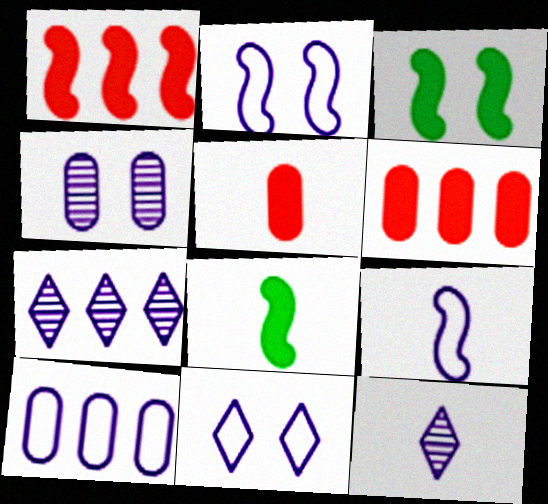[[9, 10, 11]]